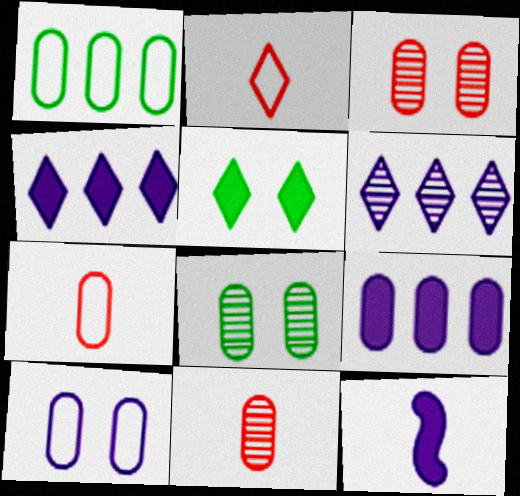[[1, 7, 10], 
[2, 5, 6], 
[6, 10, 12], 
[7, 8, 9]]